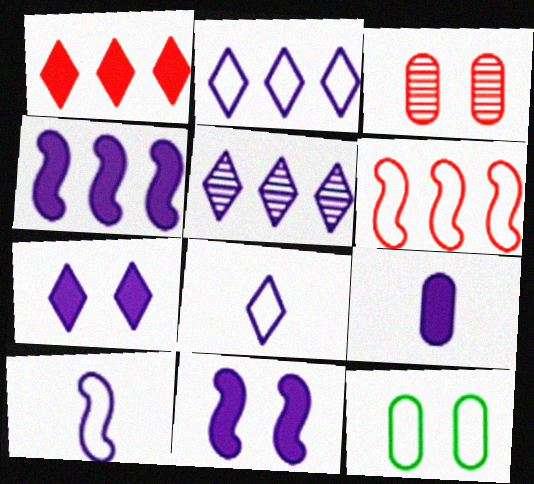[[4, 7, 9], 
[5, 7, 8], 
[6, 8, 12]]